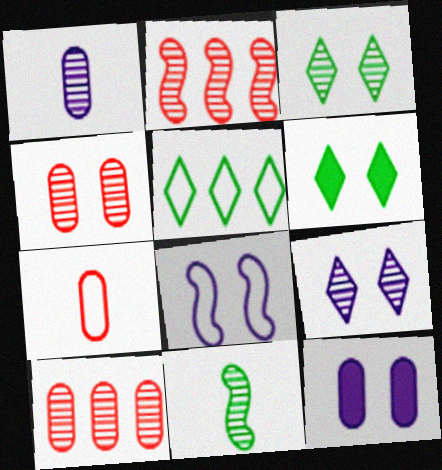[[1, 2, 3], 
[4, 6, 8], 
[5, 7, 8], 
[8, 9, 12], 
[9, 10, 11]]